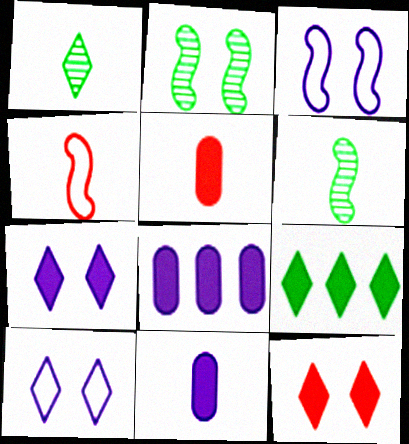[[1, 4, 11]]